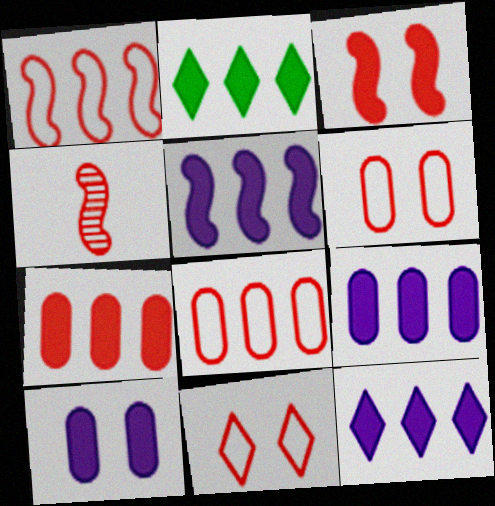[[1, 3, 4], 
[2, 5, 7], 
[4, 7, 11], 
[5, 9, 12]]